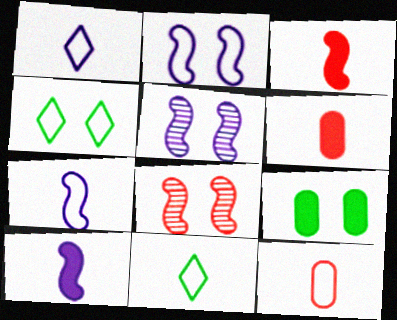[[7, 11, 12]]